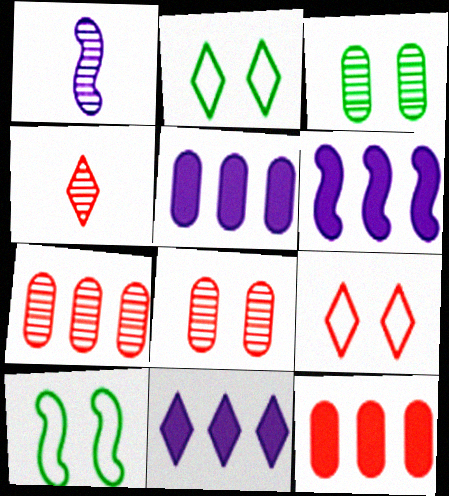[[1, 2, 12], 
[2, 4, 11], 
[4, 5, 10], 
[5, 6, 11]]